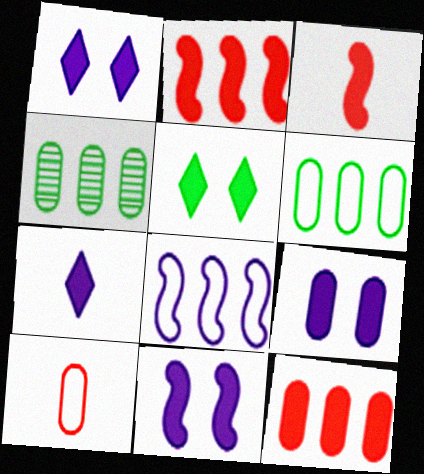[[1, 9, 11], 
[4, 9, 10]]